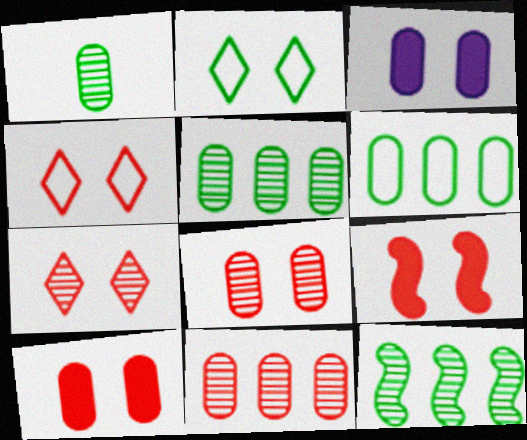[[4, 8, 9]]